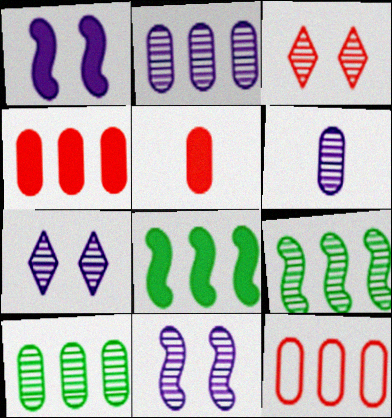[[3, 6, 9]]